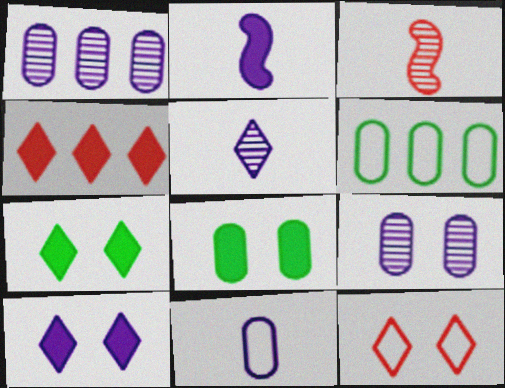[[2, 4, 8], 
[2, 5, 11], 
[3, 6, 10]]